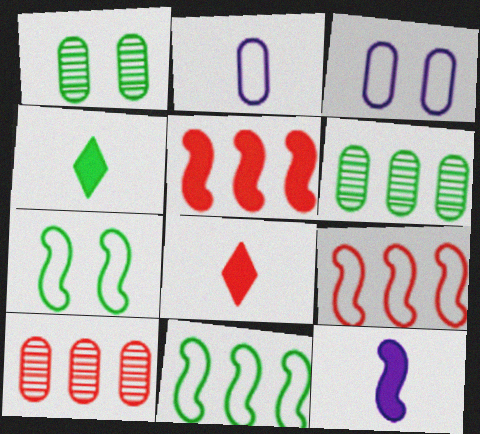[[1, 4, 11], 
[4, 6, 7]]